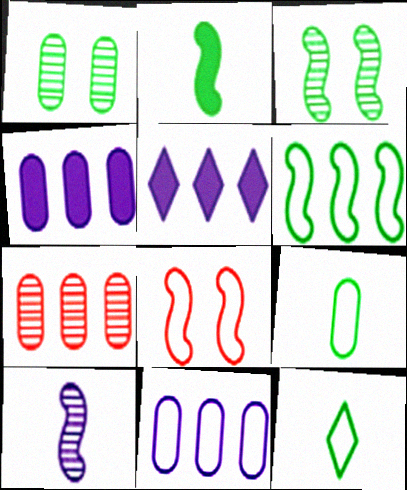[[2, 3, 6], 
[5, 6, 7], 
[8, 11, 12]]